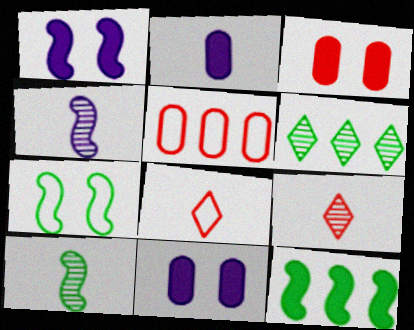[[2, 8, 10], 
[7, 10, 12]]